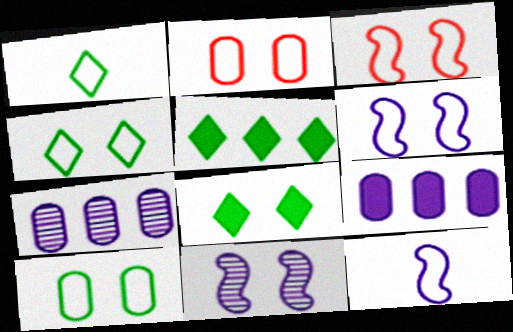[[2, 4, 6], 
[2, 8, 11]]